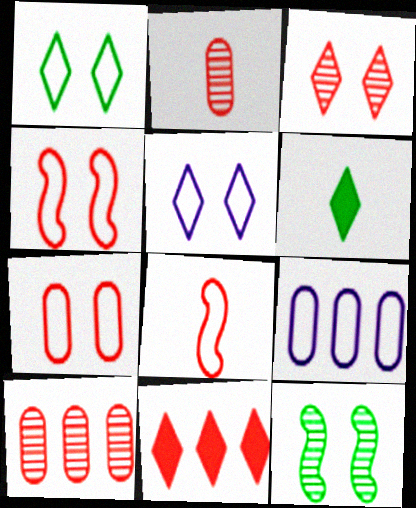[[1, 8, 9], 
[2, 4, 11]]